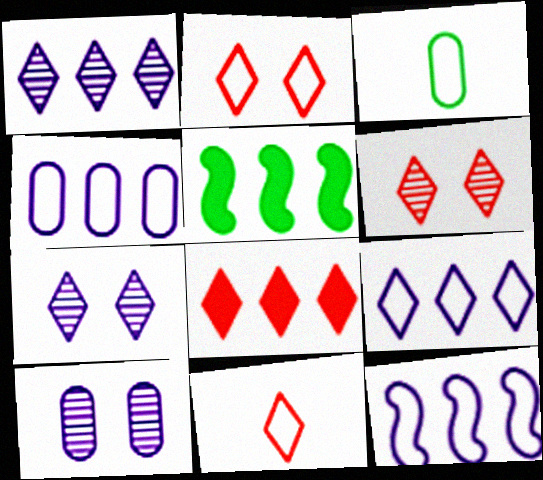[[2, 3, 12], 
[4, 9, 12], 
[5, 10, 11], 
[6, 8, 11]]